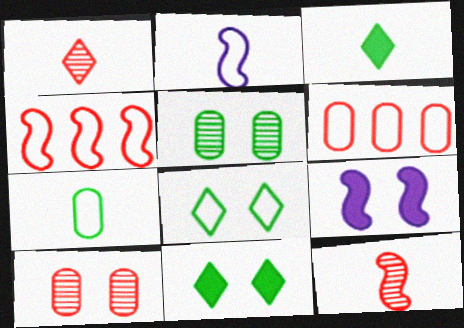[[2, 6, 8], 
[8, 9, 10]]